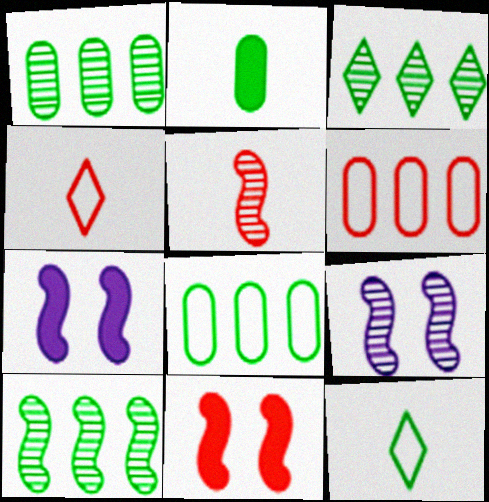[[1, 3, 10], 
[1, 4, 7], 
[5, 9, 10]]